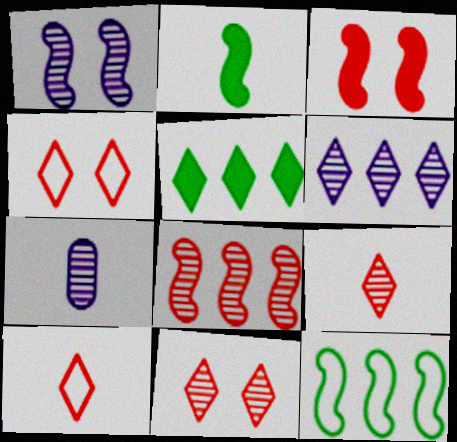[[1, 6, 7], 
[2, 7, 10]]